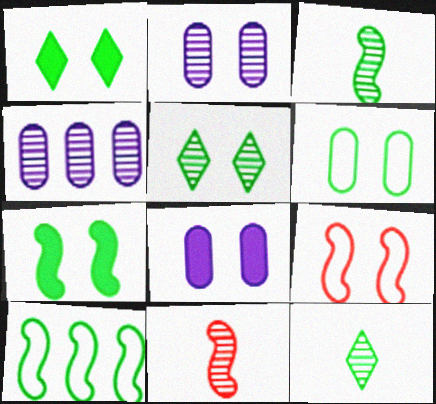[[1, 2, 9], 
[3, 7, 10], 
[4, 5, 11], 
[5, 6, 7], 
[5, 8, 9]]